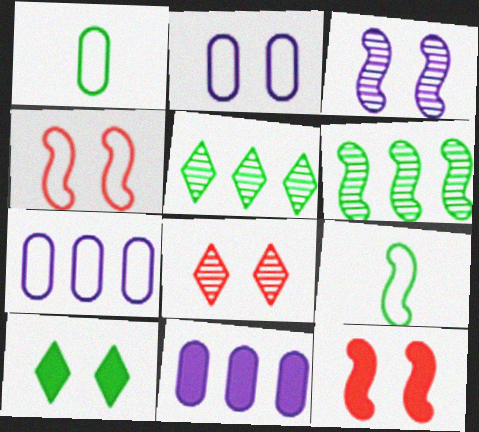[[1, 6, 10], 
[8, 9, 11]]